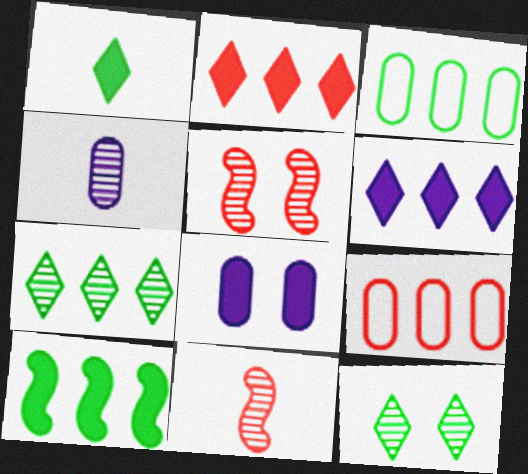[[3, 7, 10], 
[4, 5, 7]]